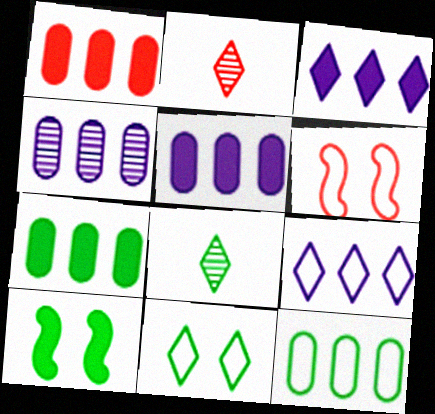[[1, 2, 6], 
[1, 4, 12], 
[1, 5, 7], 
[2, 3, 11], 
[5, 6, 8], 
[8, 10, 12]]